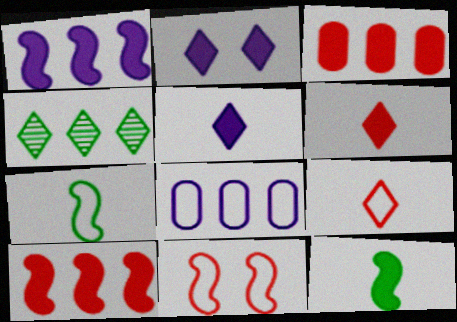[[2, 3, 12], 
[2, 4, 9], 
[4, 8, 10]]